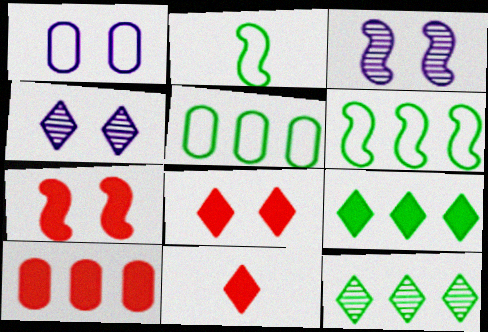[[2, 4, 10], 
[3, 5, 11], 
[7, 10, 11]]